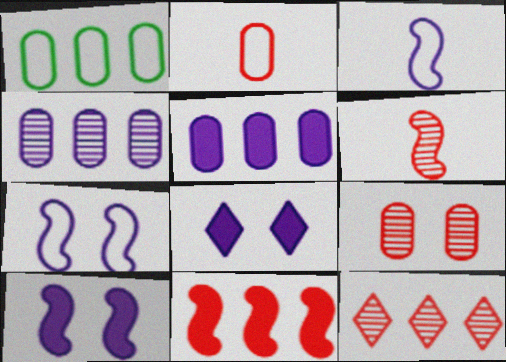[[1, 6, 8], 
[3, 4, 8], 
[6, 9, 12]]